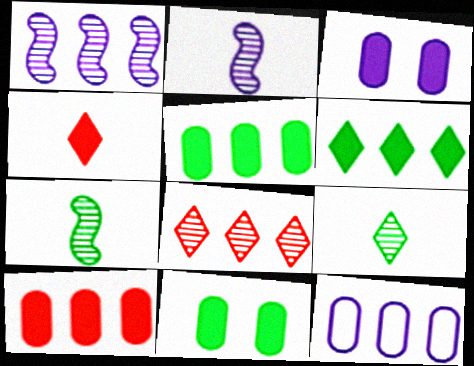[]